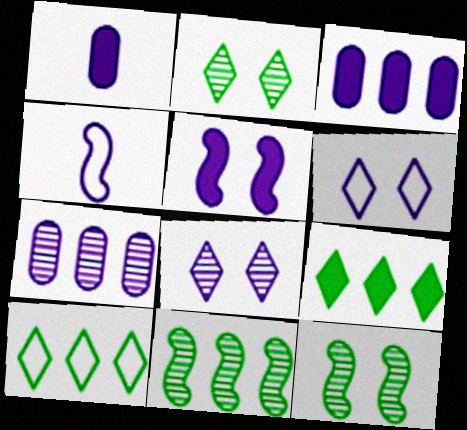[[3, 4, 8]]